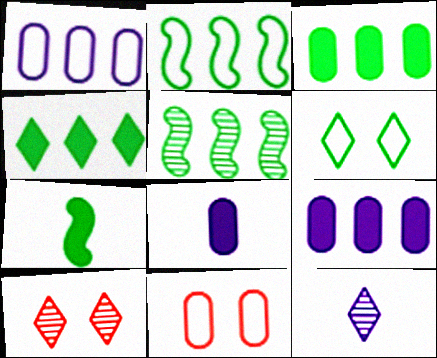[[1, 7, 10], 
[2, 8, 10]]